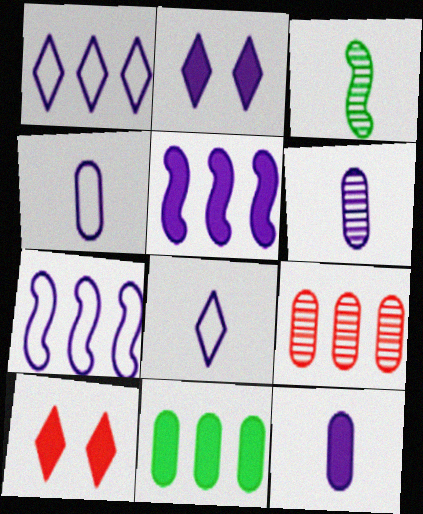[[2, 5, 12], 
[2, 6, 7], 
[4, 6, 12]]